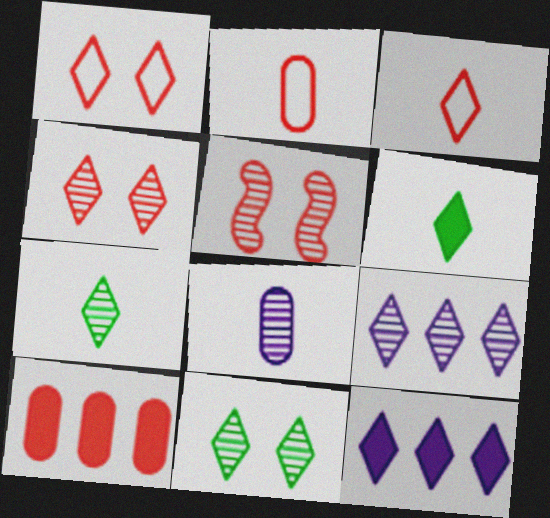[[1, 6, 9], 
[1, 7, 12], 
[3, 5, 10], 
[3, 11, 12], 
[4, 7, 9]]